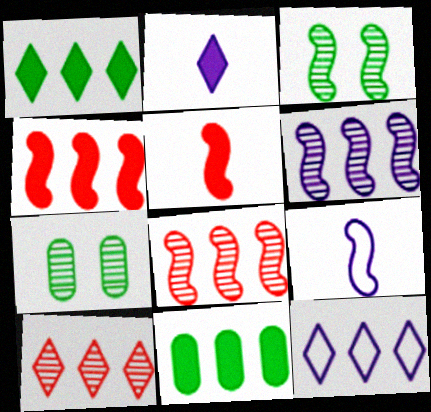[[1, 10, 12], 
[3, 4, 9], 
[5, 7, 12], 
[8, 11, 12]]